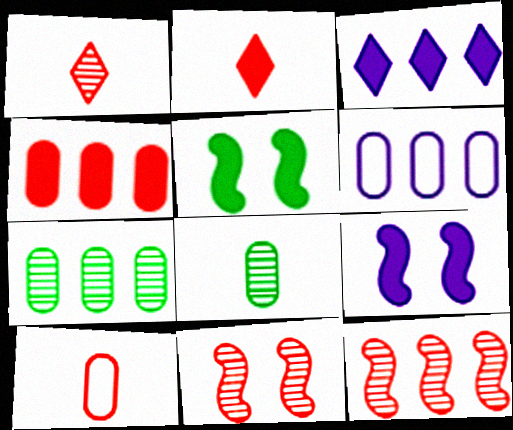[[1, 5, 6], 
[4, 6, 7]]